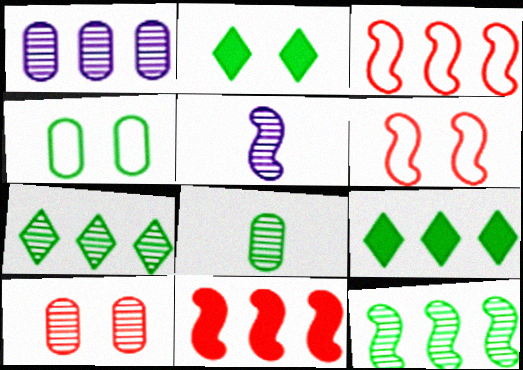[[1, 3, 9], 
[1, 8, 10], 
[5, 7, 10]]